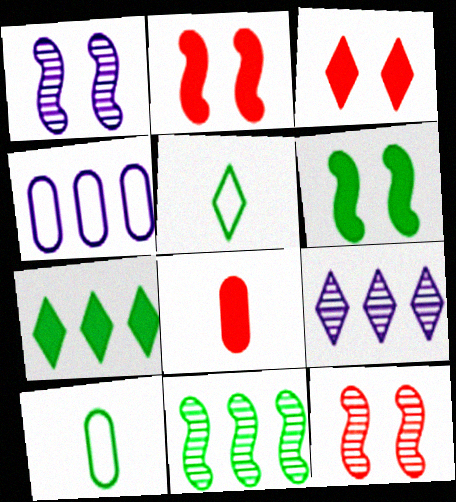[[2, 9, 10], 
[3, 5, 9]]